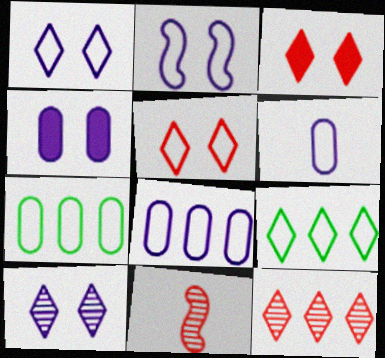[[2, 4, 10], 
[4, 9, 11]]